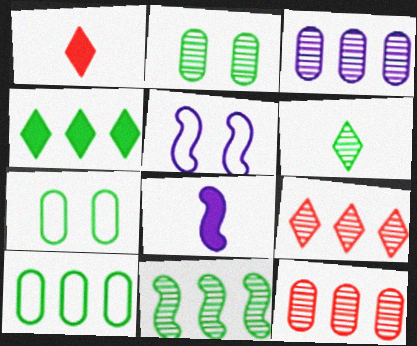[[2, 6, 11], 
[3, 9, 11], 
[4, 10, 11], 
[7, 8, 9]]